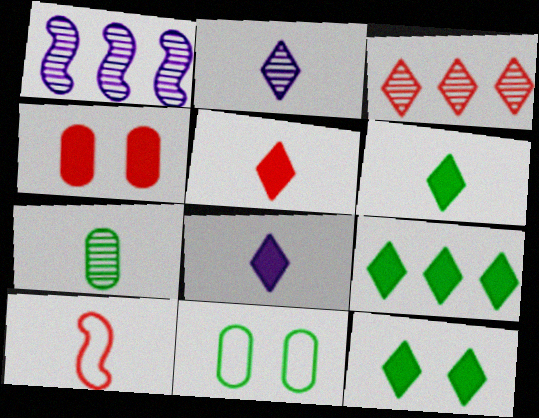[[1, 5, 11], 
[3, 4, 10], 
[5, 6, 8], 
[6, 9, 12], 
[7, 8, 10]]